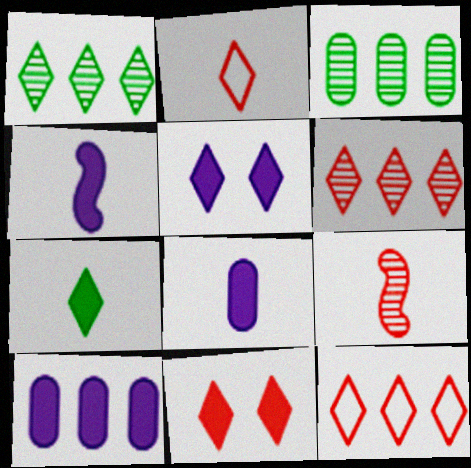[[1, 2, 5], 
[2, 6, 11], 
[4, 5, 10]]